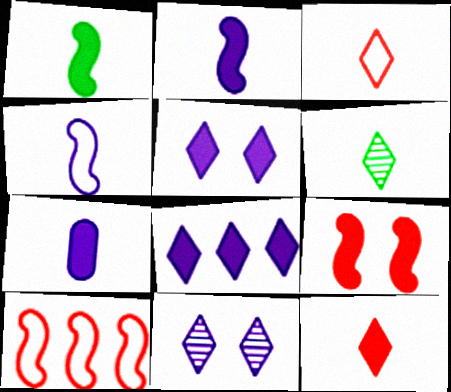[[1, 7, 12]]